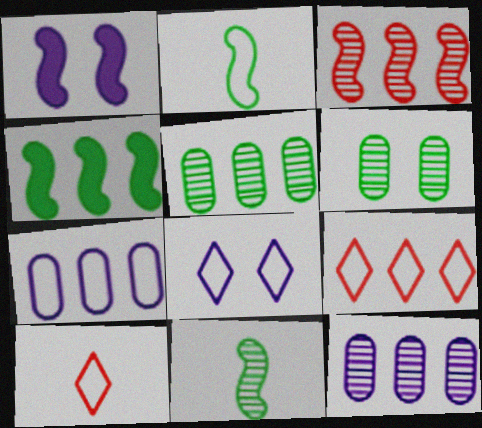[[1, 2, 3], 
[1, 5, 10], 
[4, 9, 12]]